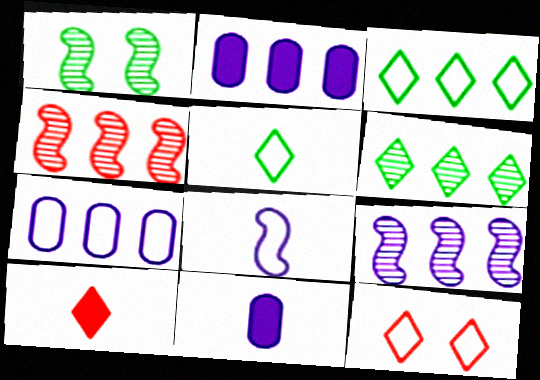[[1, 7, 10], 
[2, 3, 4]]